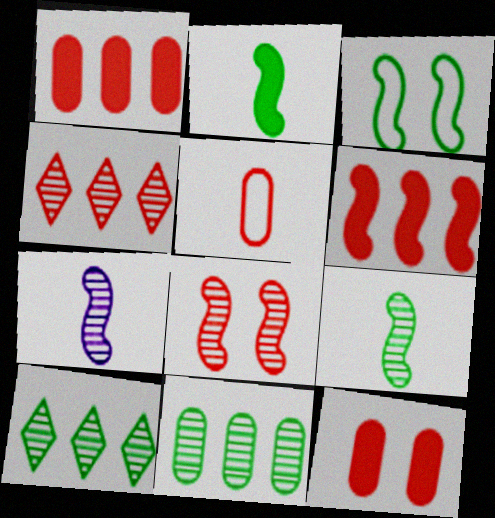[[3, 6, 7]]